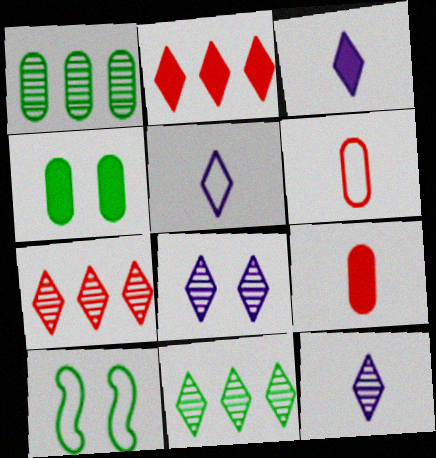[[3, 5, 12]]